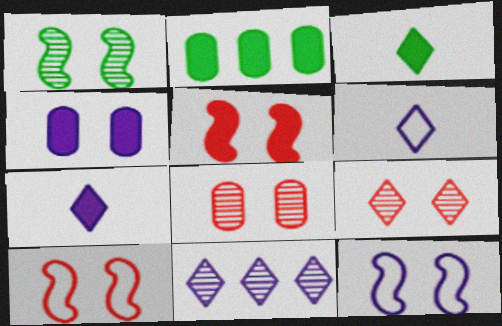[[1, 5, 12], 
[2, 5, 7]]